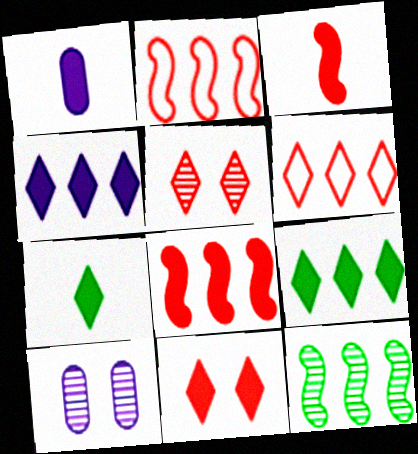[[1, 3, 7], 
[2, 7, 10], 
[4, 7, 11]]